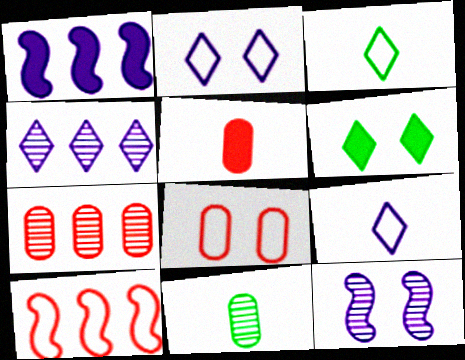[[1, 5, 6], 
[5, 7, 8], 
[6, 8, 12]]